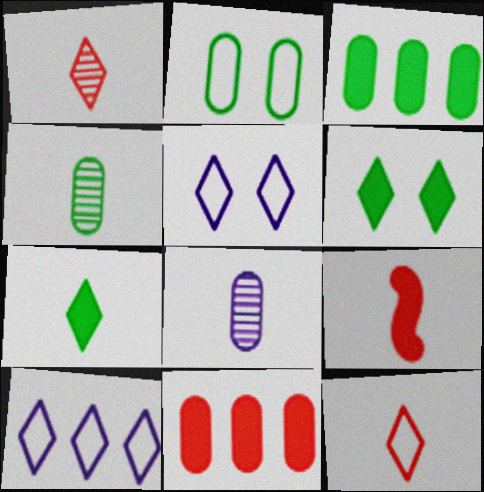[[1, 6, 10], 
[2, 3, 4], 
[2, 8, 11]]